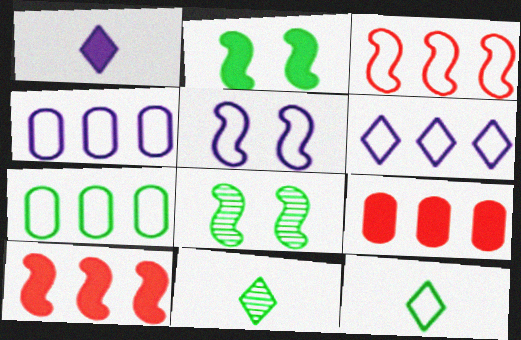[[1, 2, 9], 
[2, 7, 11], 
[3, 6, 7], 
[5, 9, 11]]